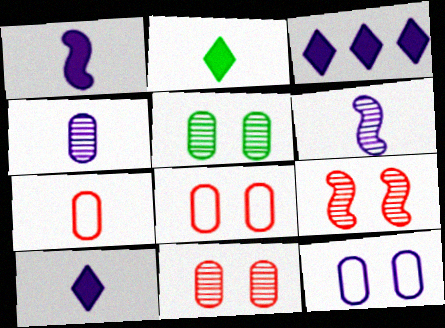[[2, 6, 7], 
[3, 6, 12]]